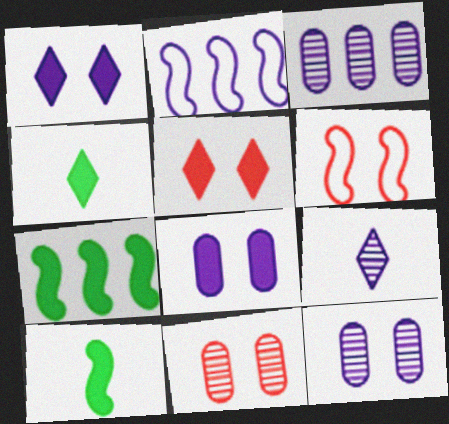[[2, 4, 11], 
[2, 8, 9], 
[3, 4, 6], 
[5, 6, 11]]